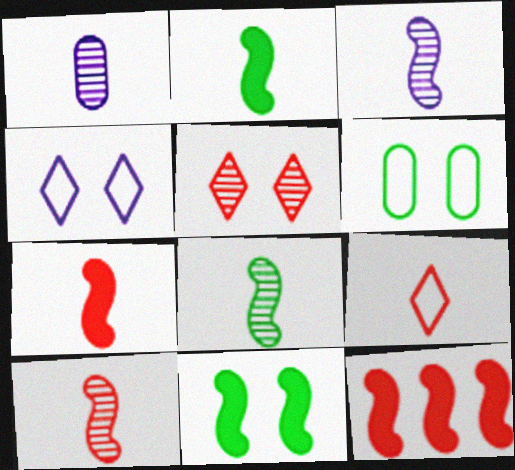[[1, 2, 9], 
[3, 8, 10]]